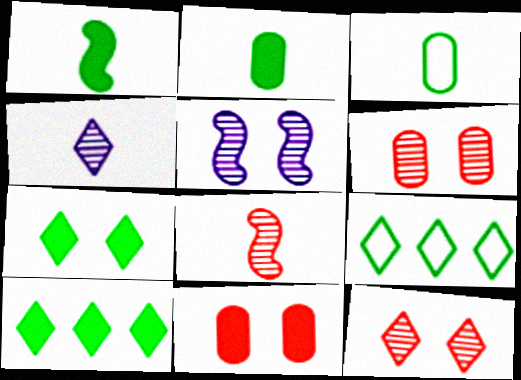[]